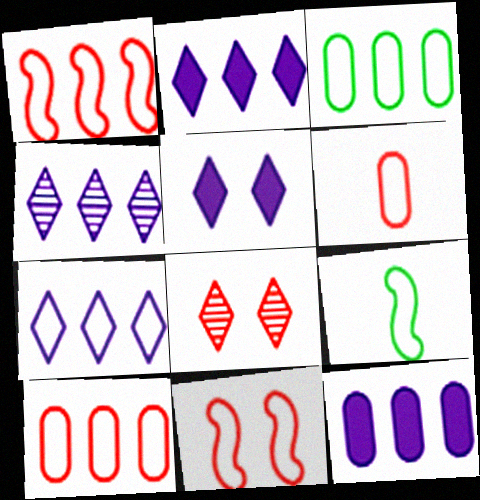[[1, 3, 7], 
[2, 4, 7], 
[8, 9, 12]]